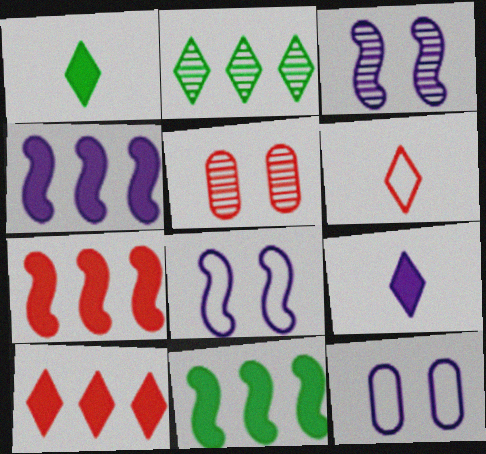[[4, 7, 11], 
[5, 6, 7]]